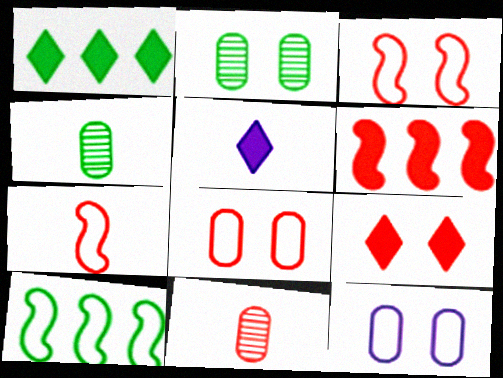[[1, 5, 9], 
[4, 5, 7]]